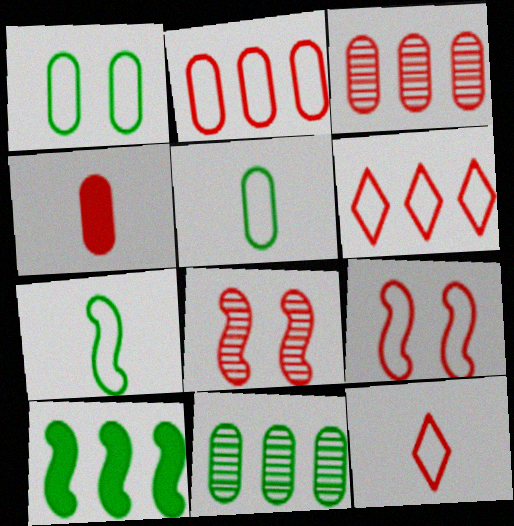[[2, 9, 12], 
[4, 6, 8]]